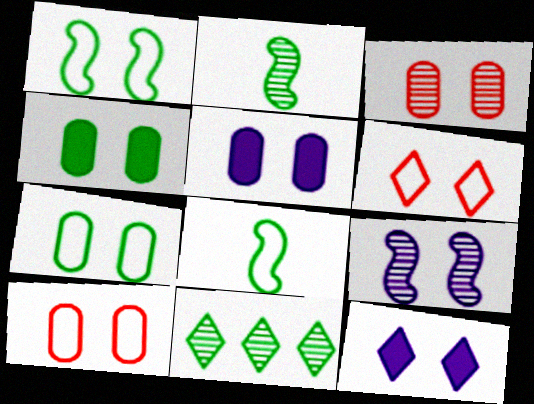[[1, 3, 12], 
[3, 5, 7], 
[4, 6, 9], 
[4, 8, 11]]